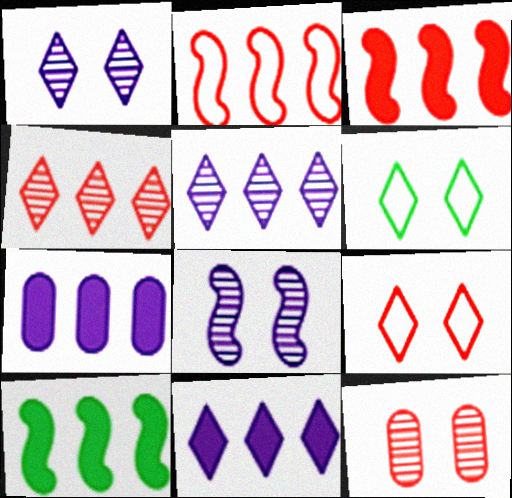[]